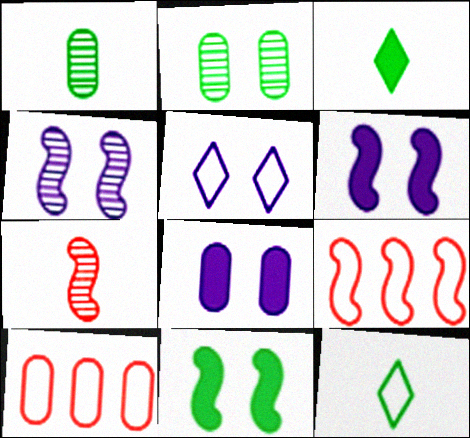[[1, 8, 10], 
[3, 4, 10], 
[4, 5, 8]]